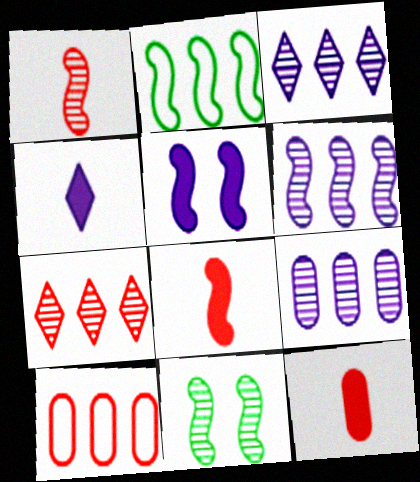[[1, 2, 5], 
[1, 6, 11], 
[3, 6, 9], 
[4, 10, 11]]